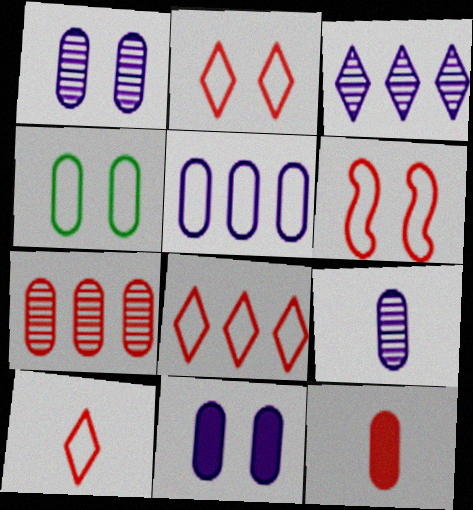[[2, 8, 10], 
[5, 9, 11]]